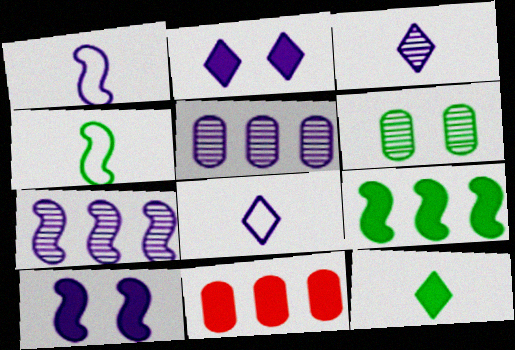[[1, 2, 5], 
[1, 7, 10], 
[5, 8, 10], 
[10, 11, 12]]